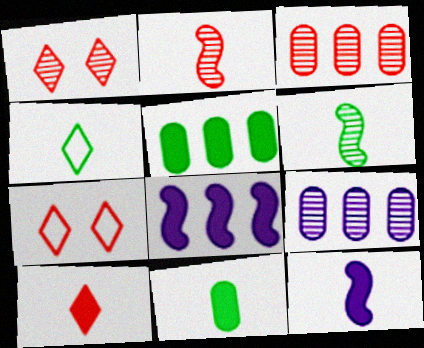[[1, 2, 3], 
[1, 6, 9], 
[4, 6, 11], 
[10, 11, 12]]